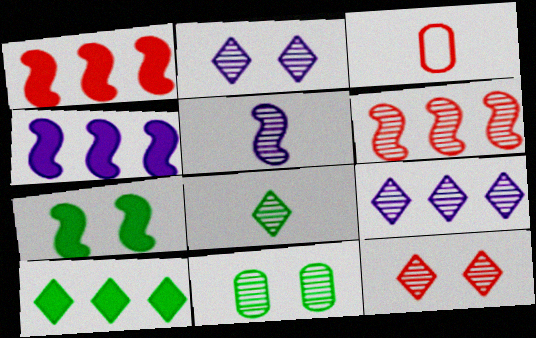[[1, 3, 12], 
[3, 7, 9], 
[8, 9, 12]]